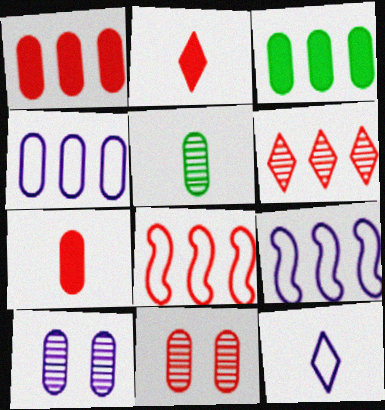[[1, 6, 8], 
[2, 8, 11], 
[3, 6, 9]]